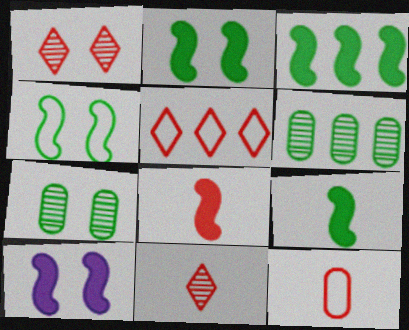[[2, 3, 9], 
[3, 8, 10], 
[8, 11, 12]]